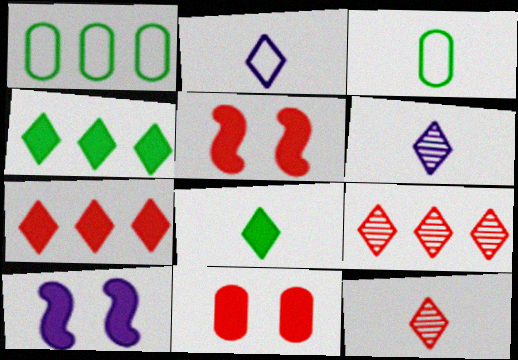[[1, 5, 6], 
[1, 10, 12], 
[2, 8, 12], 
[3, 9, 10]]